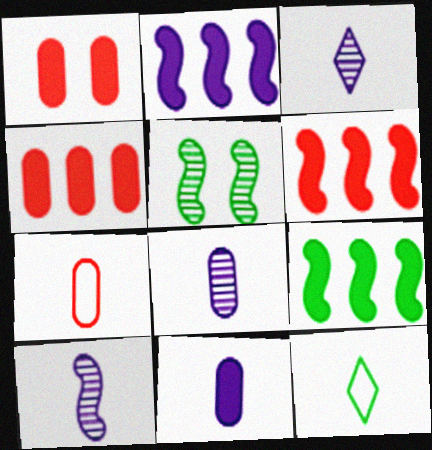[[2, 6, 9], 
[3, 8, 10]]